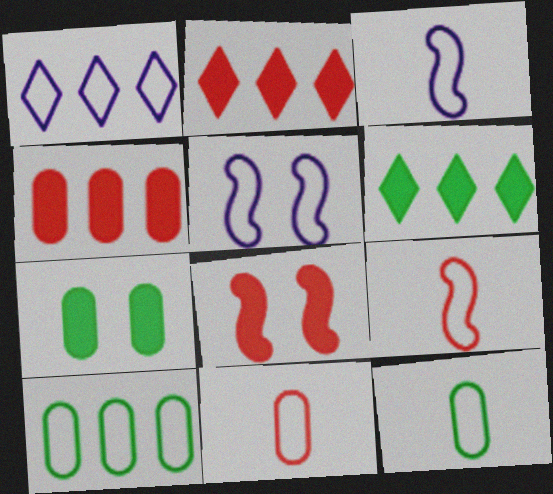[]